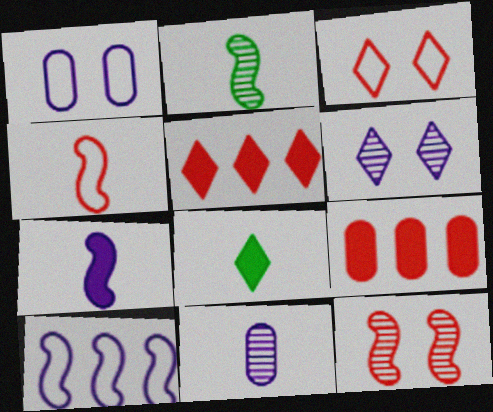[[1, 2, 5], 
[2, 4, 7], 
[4, 8, 11]]